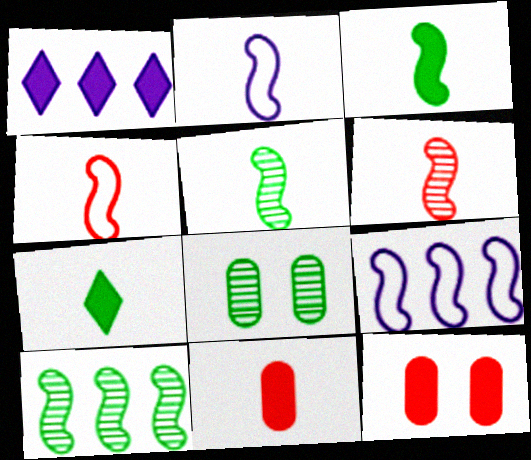[[1, 3, 12], 
[1, 4, 8], 
[2, 3, 6]]